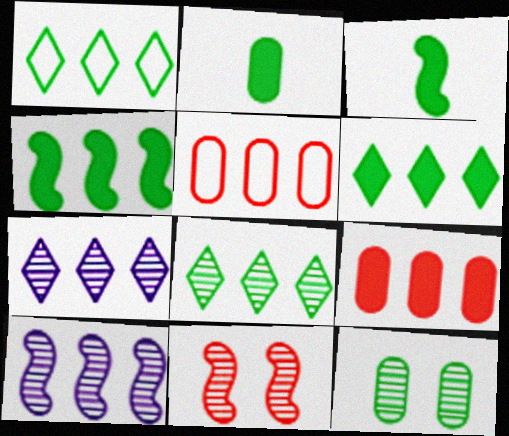[[1, 3, 12], 
[1, 6, 8], 
[1, 9, 10], 
[4, 5, 7], 
[5, 6, 10]]